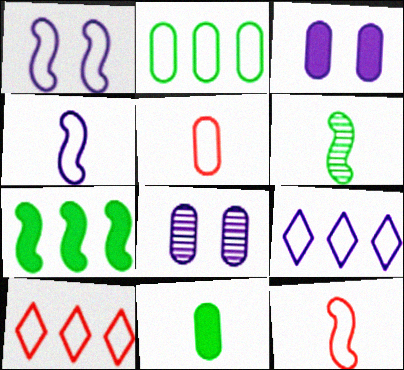[[3, 6, 10]]